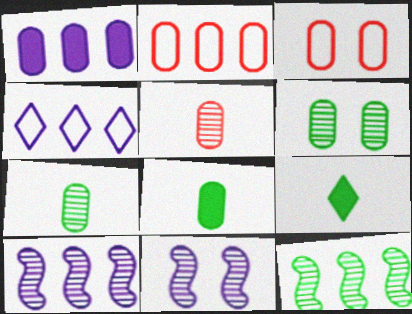[[1, 3, 7], 
[1, 4, 10], 
[2, 9, 11], 
[3, 9, 10]]